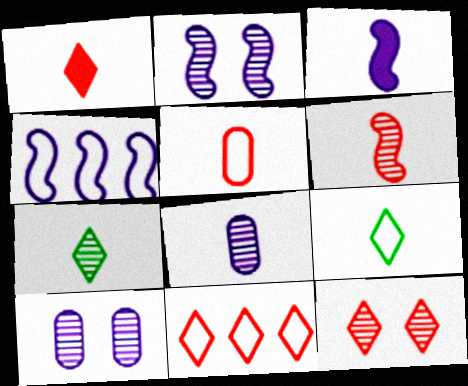[[1, 5, 6], 
[1, 11, 12], 
[2, 3, 4], 
[3, 5, 7], 
[6, 7, 8]]